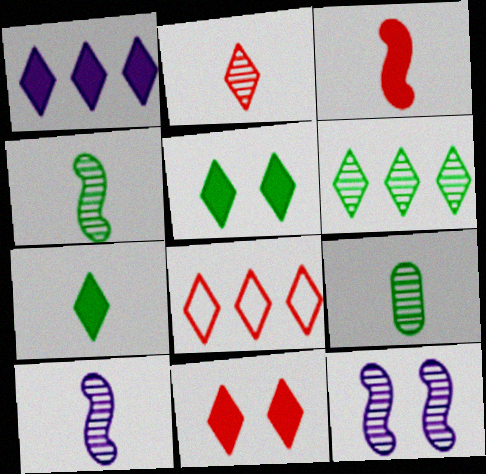[[1, 6, 8], 
[1, 7, 11], 
[2, 8, 11], 
[2, 9, 10]]